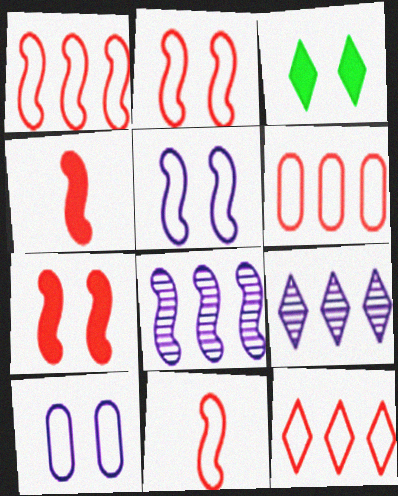[[1, 2, 11], 
[1, 6, 12]]